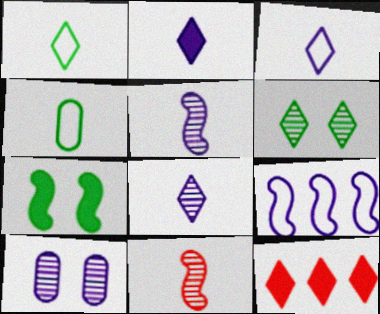[[2, 3, 8], 
[2, 4, 11], 
[2, 9, 10], 
[3, 6, 12], 
[7, 9, 11]]